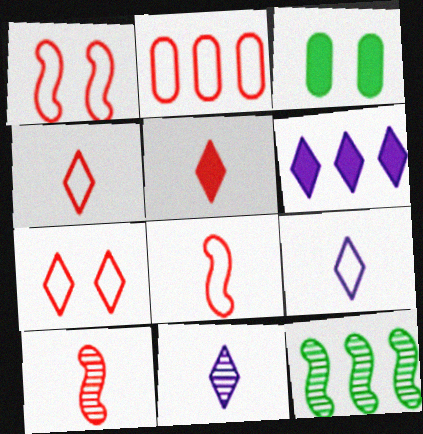[[1, 2, 4], 
[2, 6, 12], 
[2, 7, 8]]